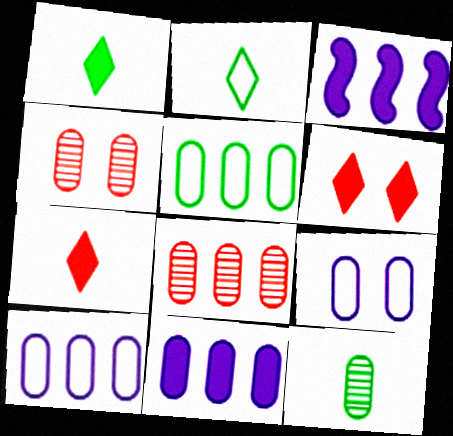[[2, 3, 4], 
[5, 8, 11]]